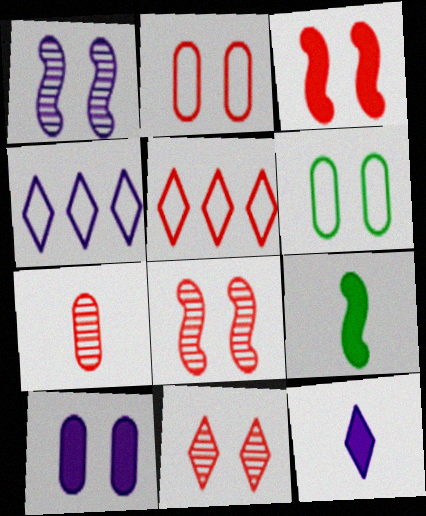[[2, 3, 11], 
[3, 5, 7]]